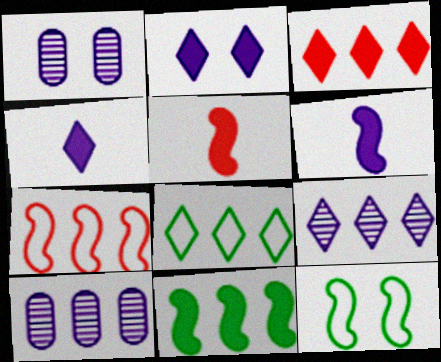[[1, 5, 8], 
[3, 8, 9]]